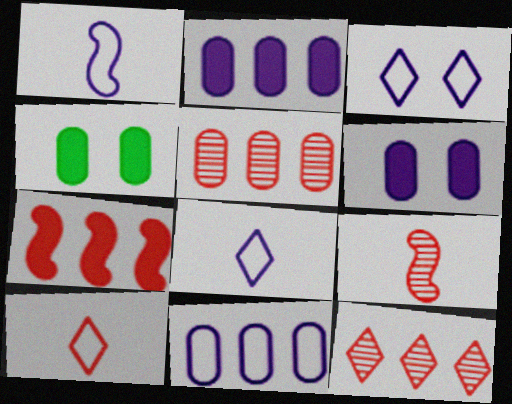[[1, 3, 11], 
[1, 4, 12]]